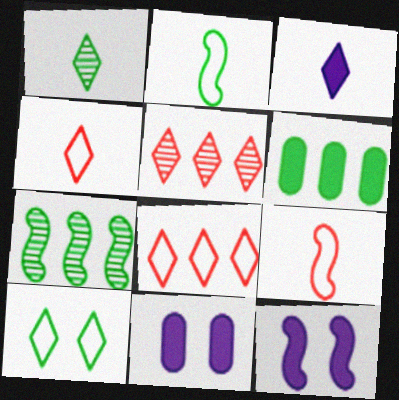[[1, 3, 4], 
[2, 5, 11], 
[3, 5, 10], 
[4, 7, 11], 
[7, 9, 12]]